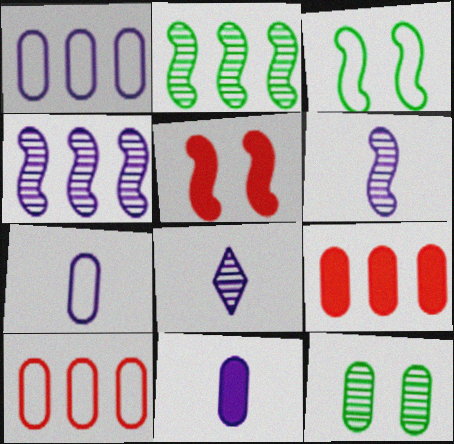[[3, 8, 9], 
[7, 9, 12], 
[10, 11, 12]]